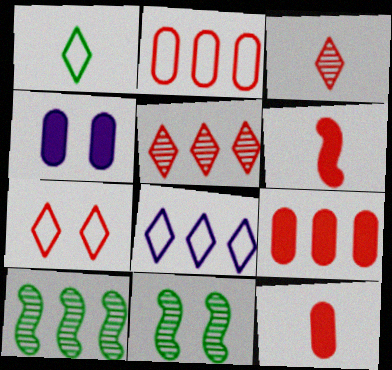[[1, 7, 8], 
[4, 7, 11], 
[8, 9, 10], 
[8, 11, 12]]